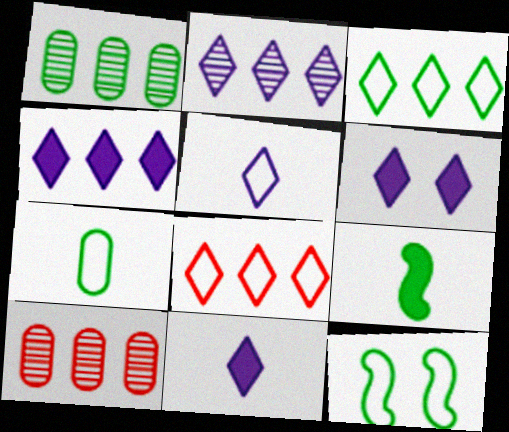[[2, 5, 6], 
[3, 7, 12], 
[4, 6, 11], 
[10, 11, 12]]